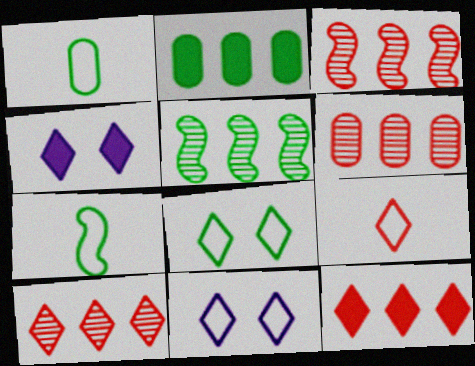[[1, 3, 4], 
[3, 6, 10], 
[4, 6, 7]]